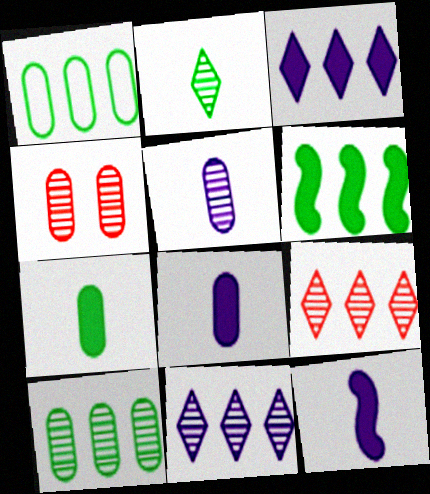[[1, 4, 8], 
[4, 5, 10]]